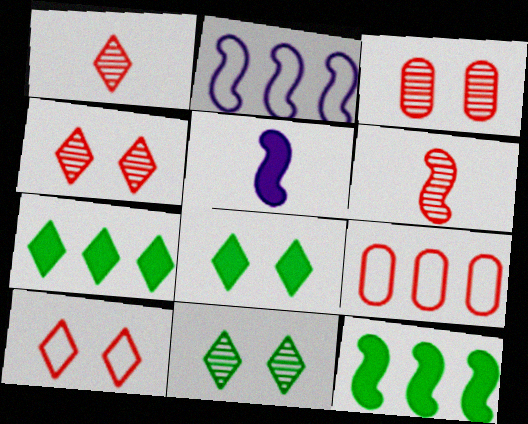[[5, 9, 11]]